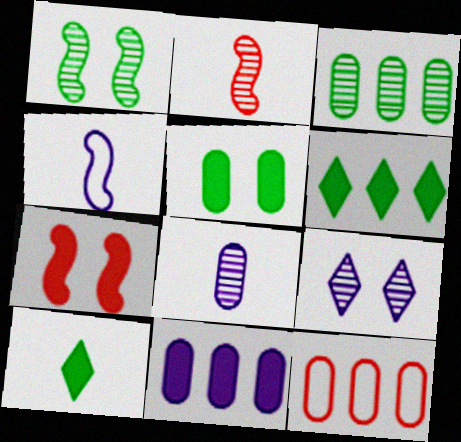[[2, 3, 9], 
[3, 11, 12], 
[4, 9, 11], 
[5, 8, 12], 
[7, 10, 11]]